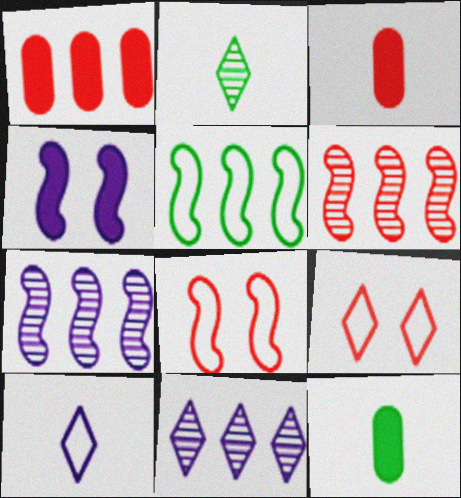[[1, 5, 11], 
[3, 6, 9], 
[7, 9, 12], 
[8, 11, 12]]